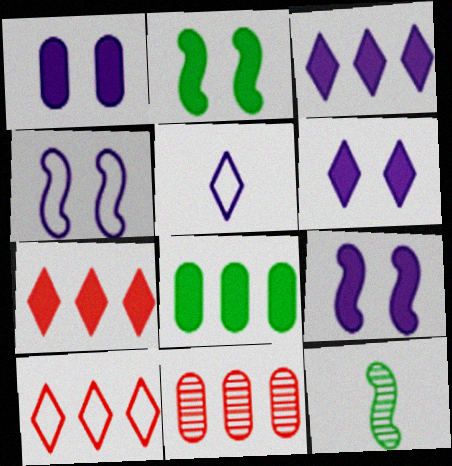[[1, 6, 9], 
[1, 10, 12], 
[2, 5, 11]]